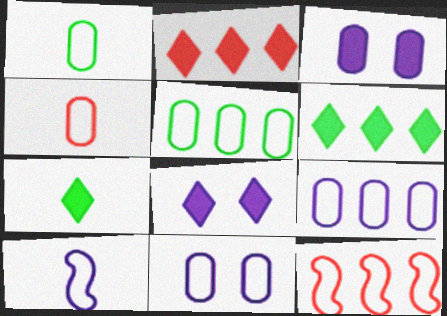[[2, 7, 8], 
[4, 5, 11]]